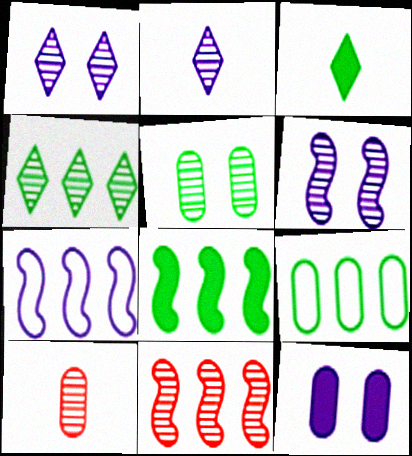[[2, 5, 11], 
[2, 7, 12], 
[4, 6, 10], 
[4, 8, 9], 
[7, 8, 11], 
[9, 10, 12]]